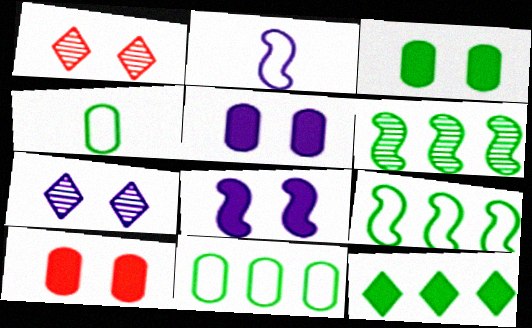[[3, 5, 10], 
[6, 11, 12]]